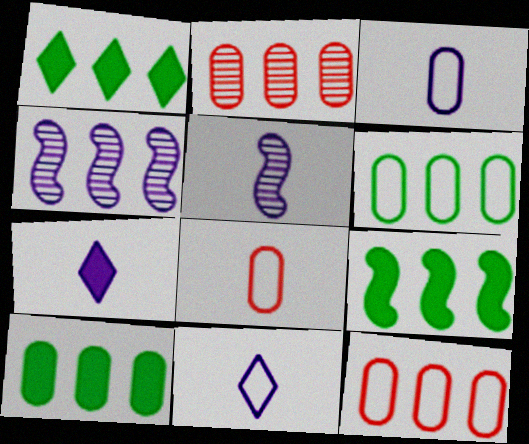[[1, 4, 12], 
[1, 9, 10], 
[3, 5, 7]]